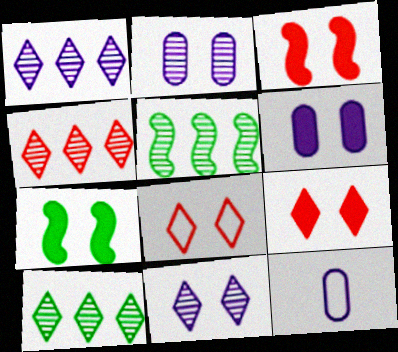[[1, 4, 10], 
[2, 7, 8], 
[3, 10, 12], 
[4, 7, 12], 
[5, 9, 12], 
[6, 7, 9]]